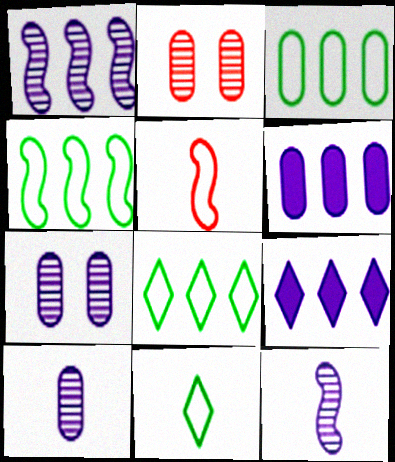[[3, 4, 8]]